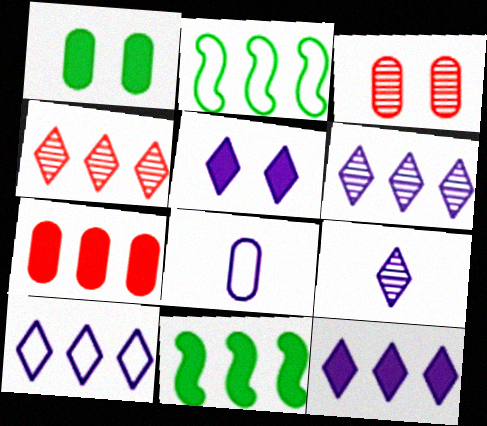[[2, 6, 7], 
[5, 9, 10], 
[6, 10, 12], 
[7, 11, 12]]